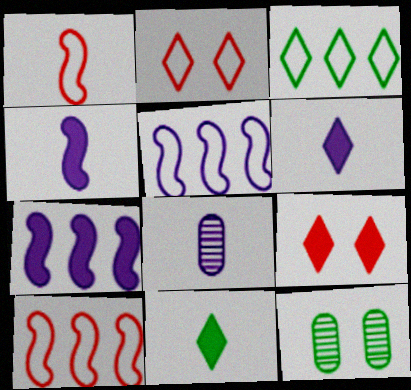[[1, 8, 11], 
[6, 10, 12]]